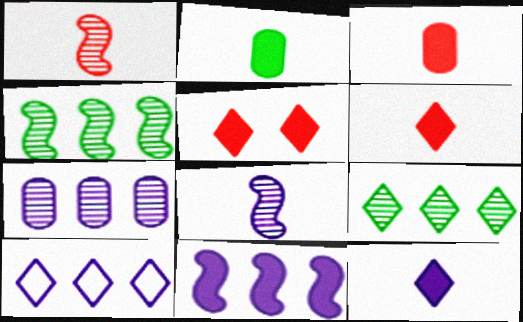[[2, 5, 11], 
[7, 10, 11]]